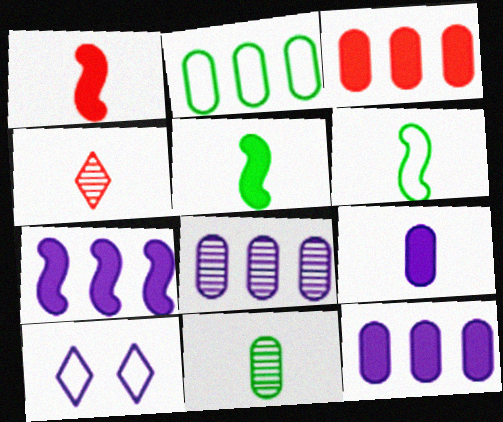[[2, 3, 8], 
[4, 6, 9]]